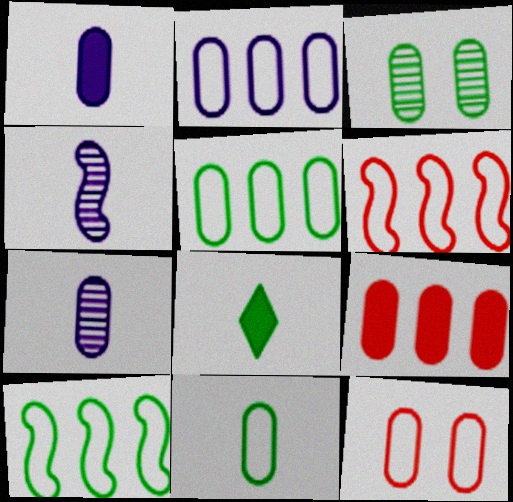[[2, 11, 12], 
[3, 8, 10]]